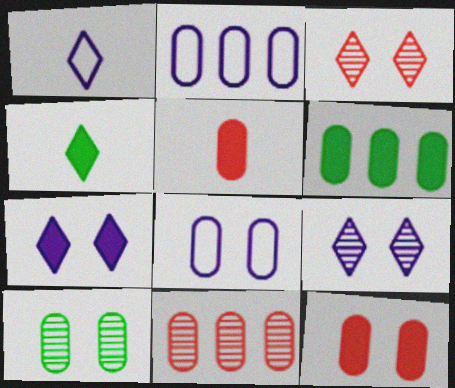[[2, 5, 10], 
[2, 6, 11], 
[8, 10, 12]]